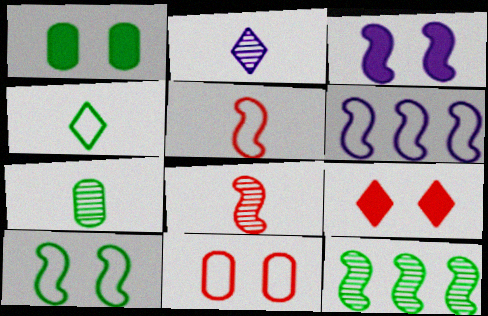[[1, 3, 9], 
[1, 4, 12], 
[2, 7, 8], 
[3, 5, 12], 
[4, 6, 11], 
[5, 6, 10], 
[6, 7, 9]]